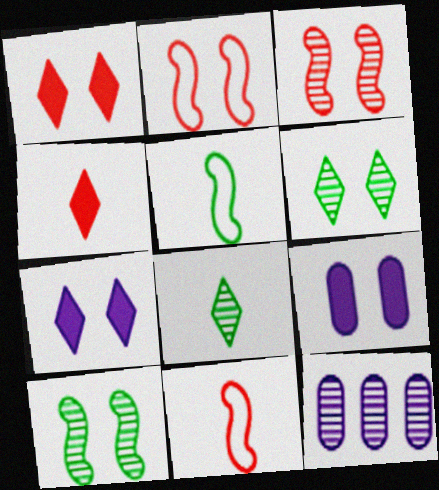[[1, 5, 12], 
[2, 6, 9], 
[3, 8, 12]]